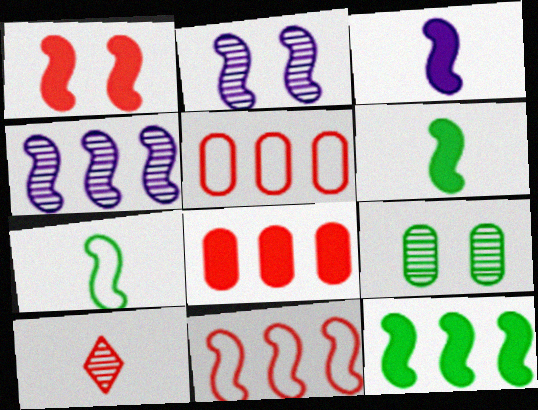[[1, 3, 12], 
[1, 4, 7], 
[1, 5, 10], 
[2, 6, 11], 
[4, 9, 10], 
[4, 11, 12]]